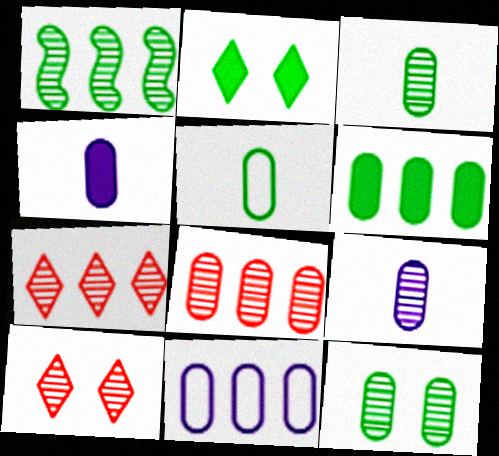[[1, 2, 5], 
[1, 9, 10], 
[5, 6, 12], 
[6, 8, 11], 
[8, 9, 12]]